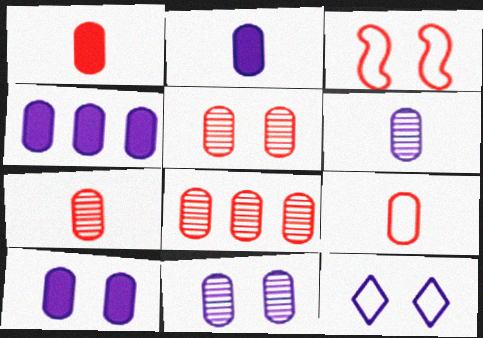[[1, 7, 9], 
[2, 4, 10], 
[5, 7, 8]]